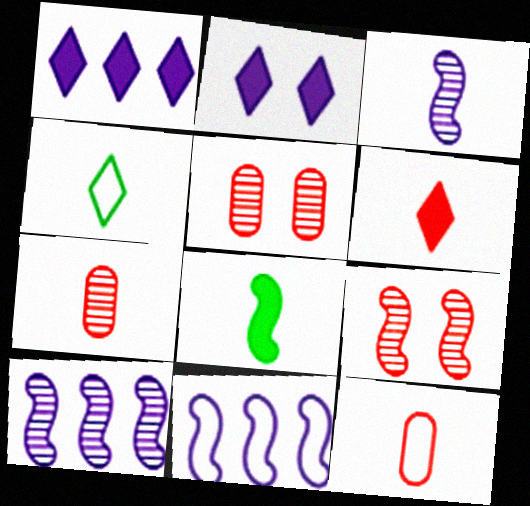[[8, 9, 11]]